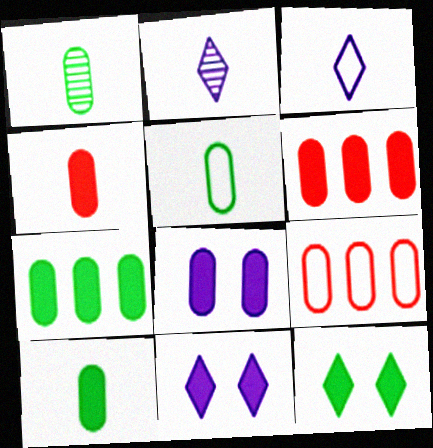[[1, 5, 10], 
[1, 8, 9], 
[4, 7, 8], 
[6, 8, 10]]